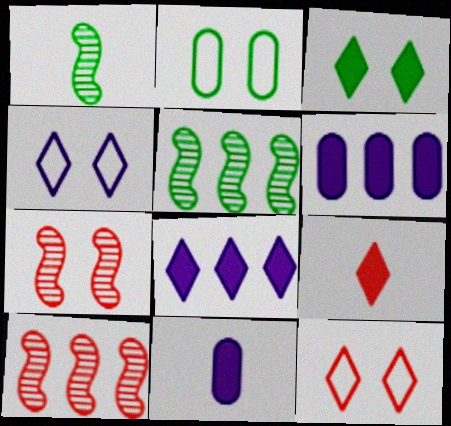[[1, 6, 12], 
[3, 8, 9], 
[5, 11, 12]]